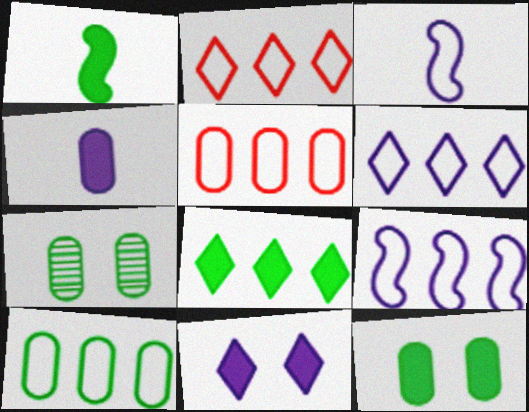[[1, 8, 12], 
[2, 9, 10], 
[4, 5, 7]]